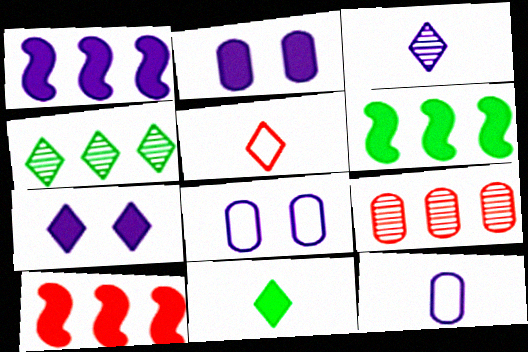[[1, 3, 8], 
[1, 6, 10], 
[2, 10, 11], 
[3, 5, 11], 
[4, 5, 7]]